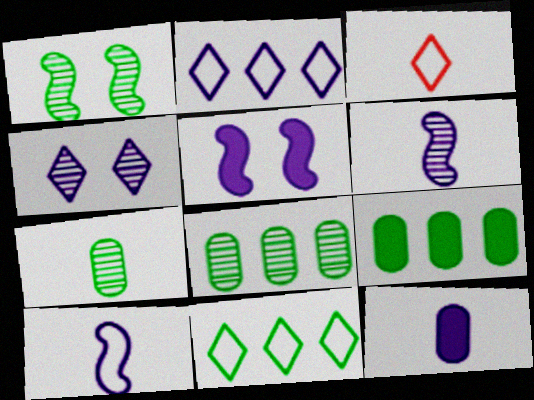[[3, 5, 8]]